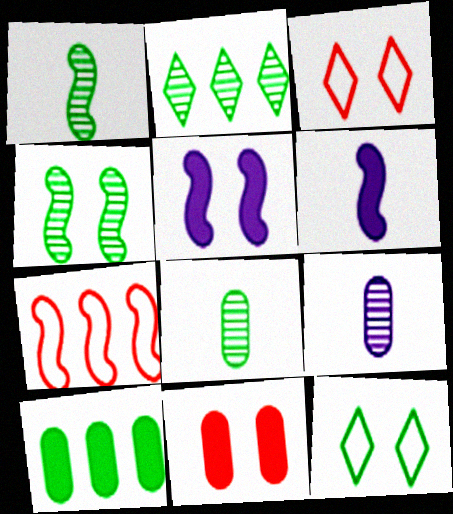[[1, 5, 7], 
[1, 10, 12], 
[2, 4, 8], 
[4, 6, 7]]